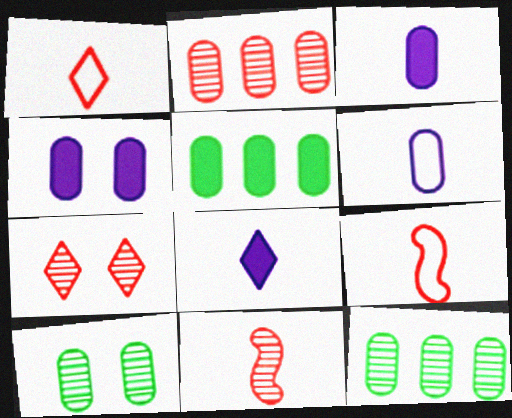[[2, 7, 11]]